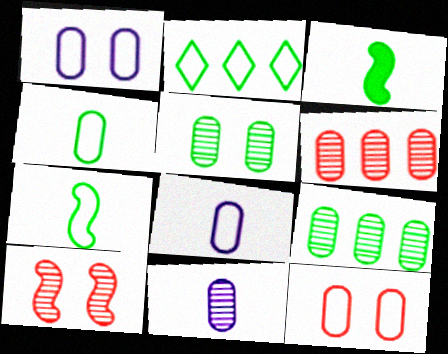[[2, 3, 5], 
[5, 6, 11]]